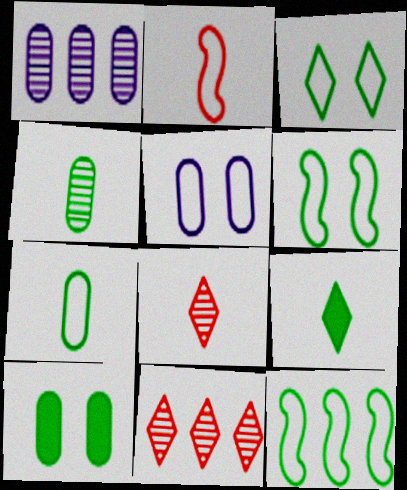[[3, 7, 12]]